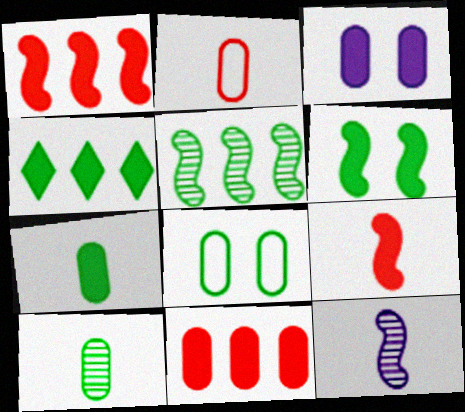[[3, 4, 9], 
[3, 7, 11], 
[4, 6, 7]]